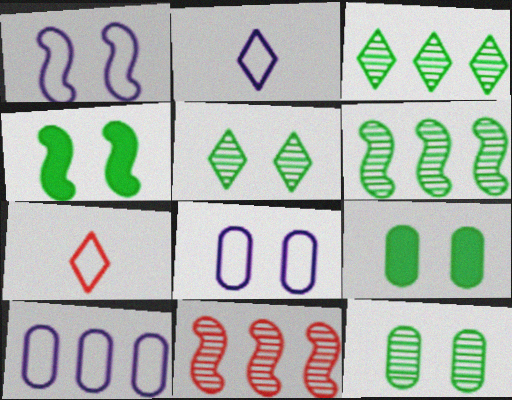[[1, 2, 10], 
[2, 9, 11]]